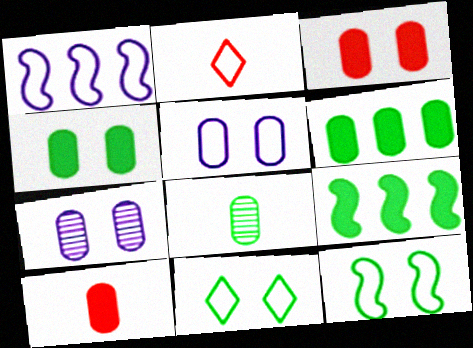[[2, 7, 9], 
[8, 9, 11]]